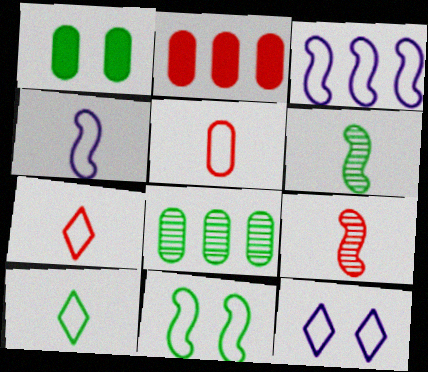[[2, 6, 12], 
[4, 5, 10]]